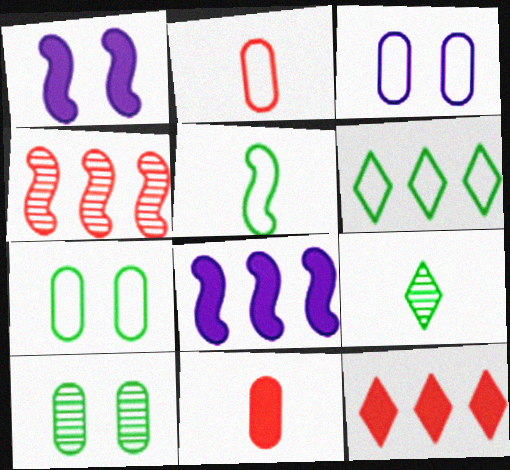[[1, 4, 5], 
[5, 6, 7]]